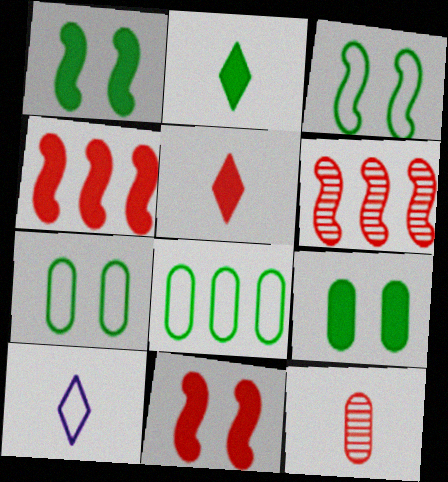[[6, 9, 10]]